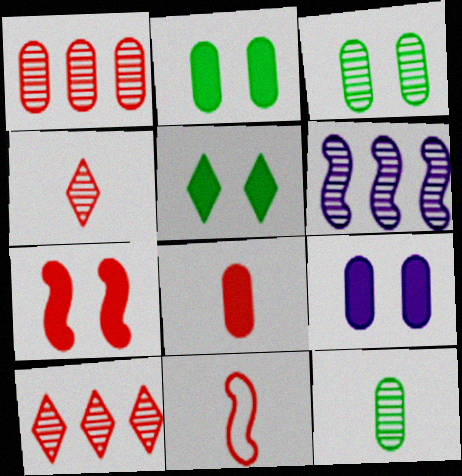[[3, 4, 6], 
[4, 8, 11], 
[5, 7, 9]]